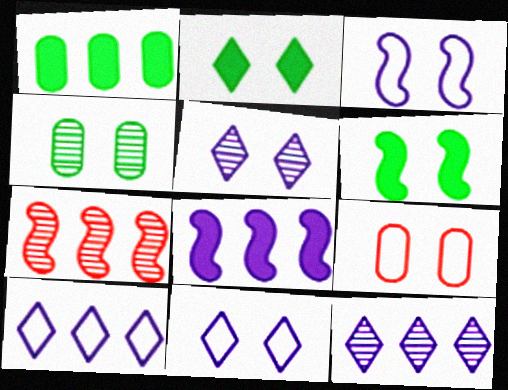[[1, 7, 10], 
[5, 6, 9]]